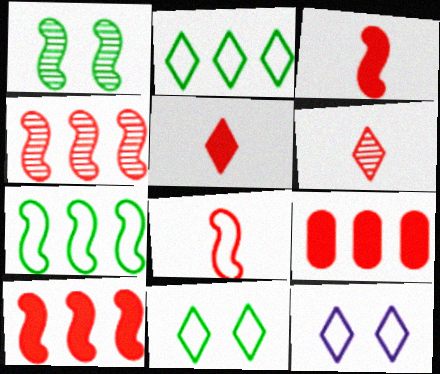[]